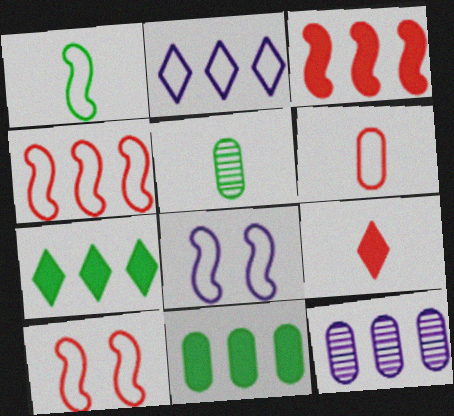[[1, 4, 8], 
[4, 7, 12]]